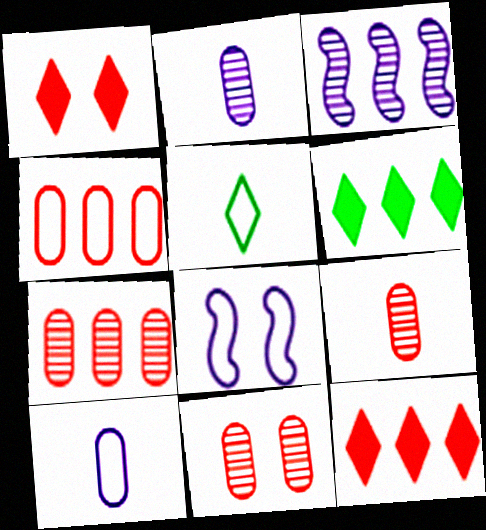[[3, 4, 6], 
[4, 5, 8], 
[6, 8, 9], 
[7, 9, 11]]